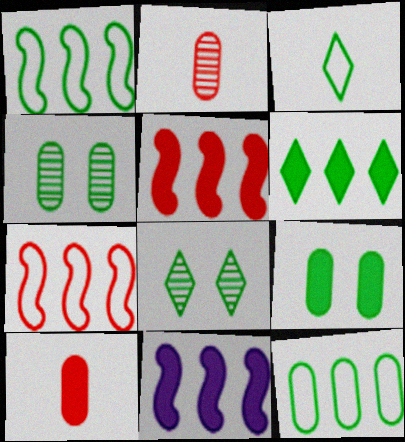[[3, 6, 8]]